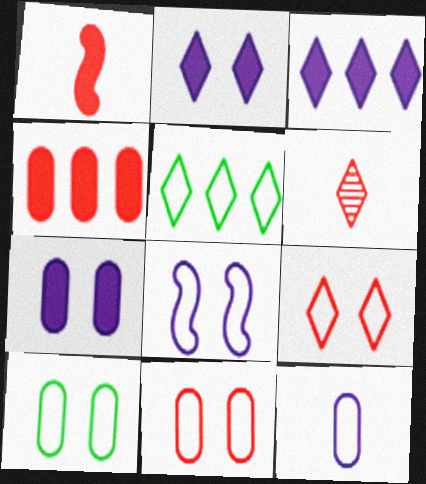[[2, 5, 6], 
[8, 9, 10]]